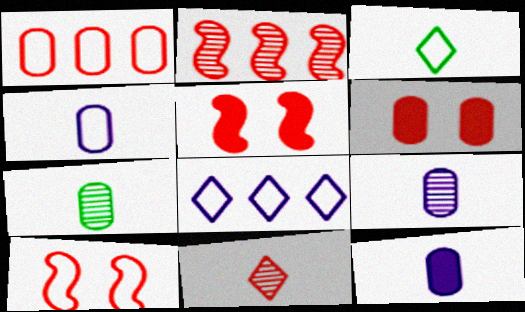[[1, 5, 11], 
[4, 9, 12], 
[5, 7, 8]]